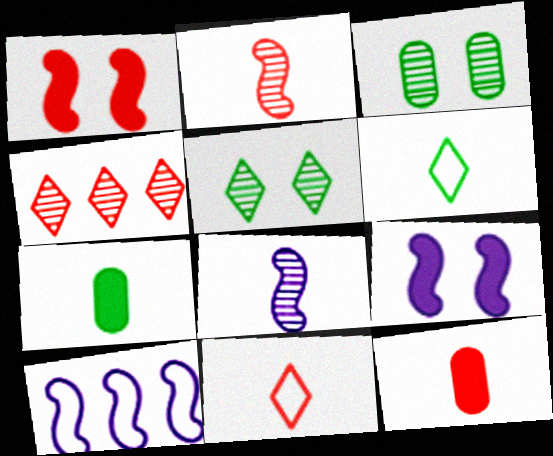[[2, 11, 12], 
[3, 4, 8], 
[5, 10, 12], 
[6, 8, 12], 
[7, 8, 11], 
[8, 9, 10]]